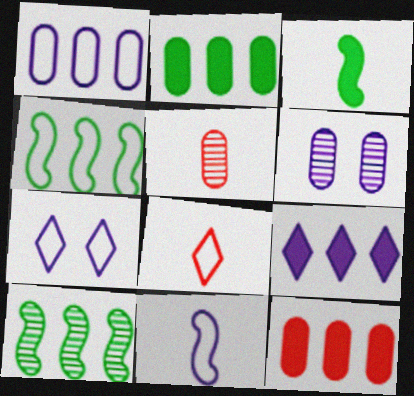[[1, 7, 11], 
[6, 9, 11]]